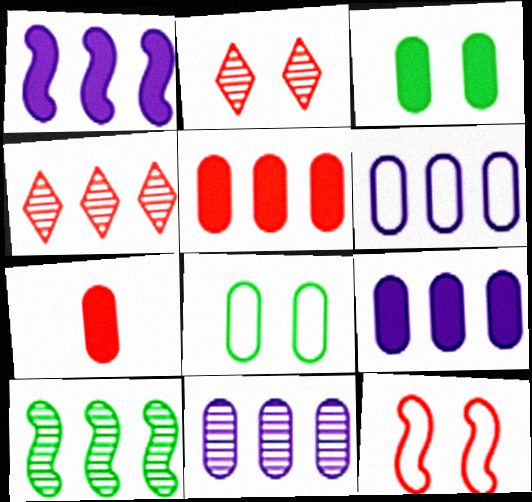[[3, 7, 9], 
[4, 7, 12], 
[4, 10, 11], 
[6, 9, 11], 
[7, 8, 11]]